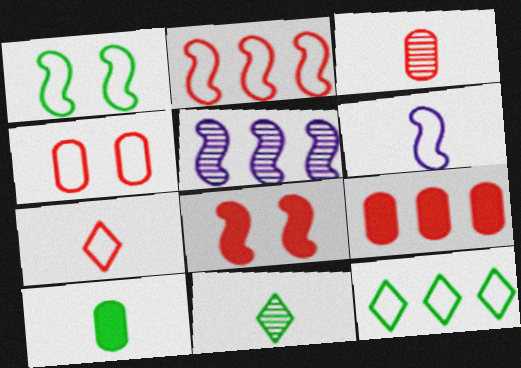[[1, 2, 6], 
[2, 4, 7], 
[3, 4, 9], 
[4, 6, 12], 
[5, 9, 12]]